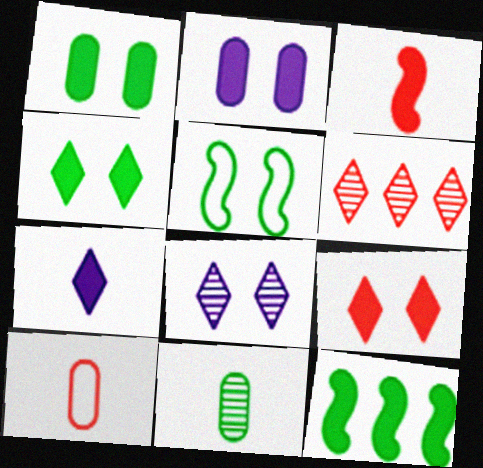[[8, 10, 12]]